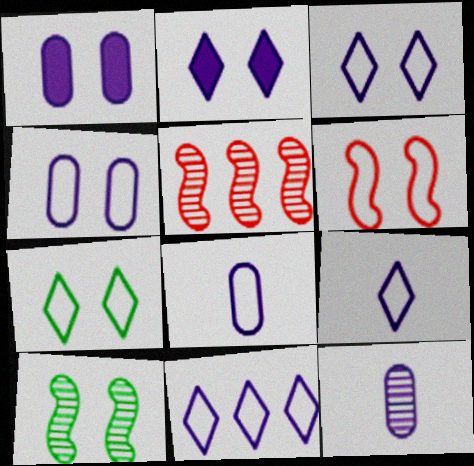[[3, 9, 11], 
[4, 6, 7]]